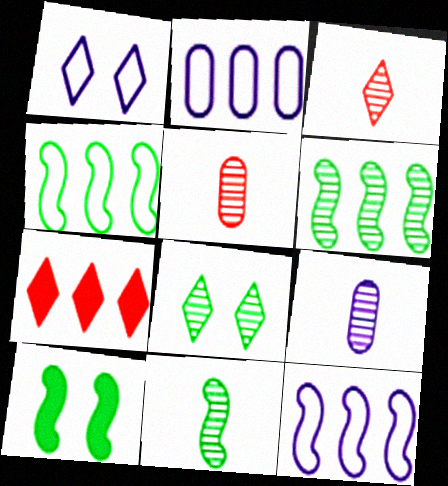[[2, 3, 10], 
[2, 6, 7], 
[3, 9, 11], 
[4, 10, 11]]